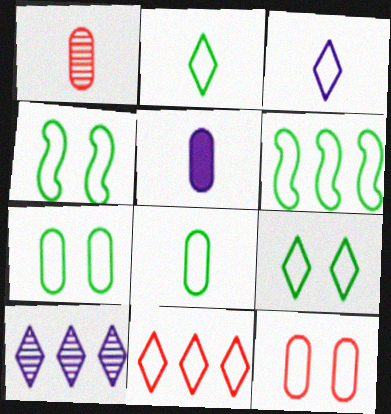[[1, 5, 8], 
[2, 6, 7], 
[3, 6, 12], 
[3, 9, 11], 
[4, 7, 9], 
[6, 8, 9]]